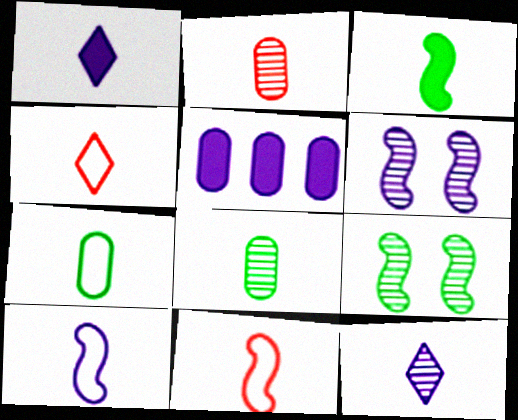[[1, 8, 11], 
[4, 5, 9], 
[4, 7, 10]]